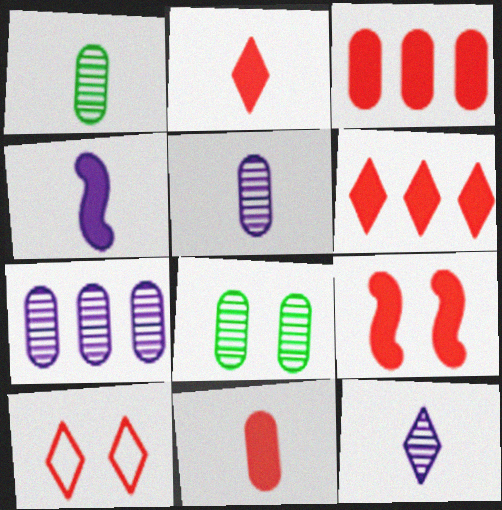[[2, 3, 9], 
[6, 9, 11]]